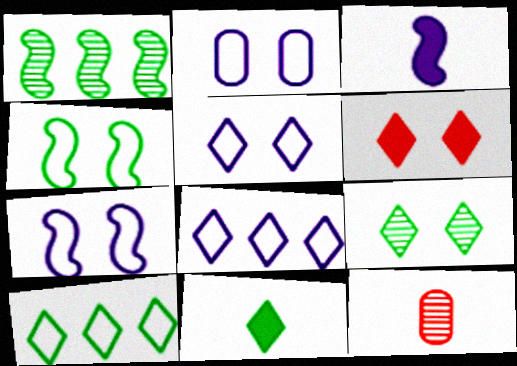[[2, 5, 7], 
[5, 6, 9], 
[9, 10, 11]]